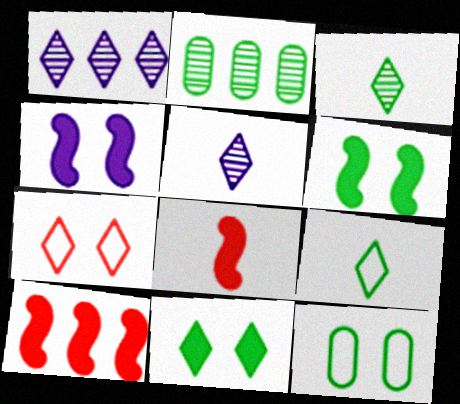[[1, 8, 12], 
[2, 6, 9], 
[5, 10, 12]]